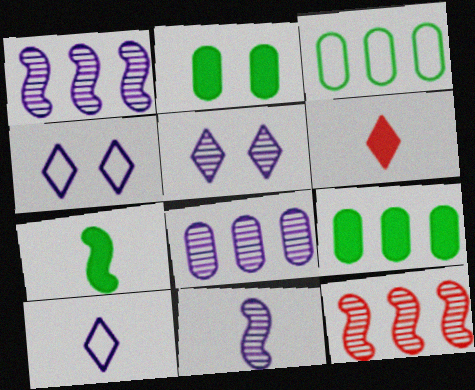[[2, 10, 12], 
[5, 8, 11]]